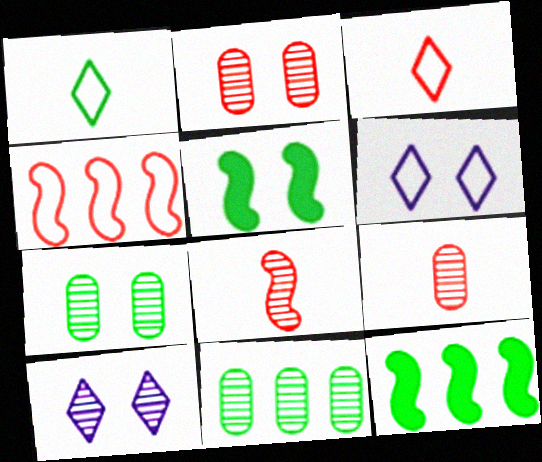[[1, 5, 11], 
[1, 7, 12], 
[2, 5, 6], 
[6, 9, 12], 
[8, 10, 11]]